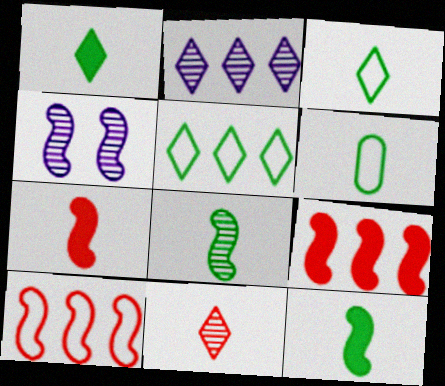[[1, 6, 8], 
[4, 10, 12]]